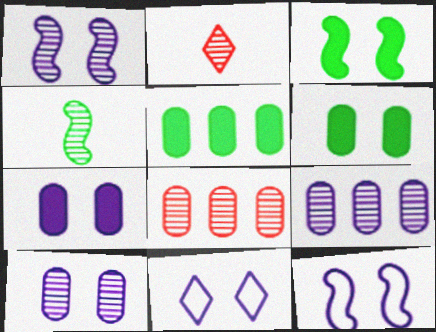[[1, 7, 11], 
[2, 5, 12]]